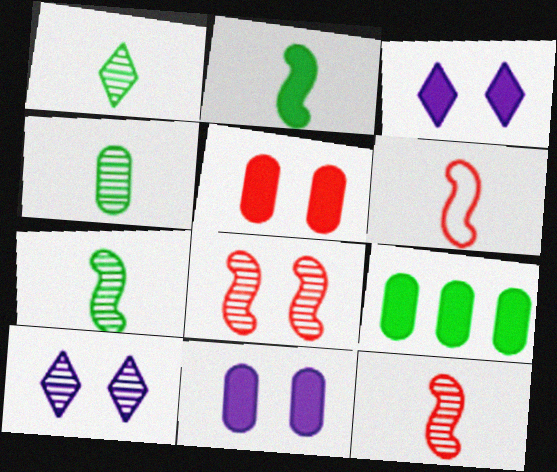[[1, 4, 7], 
[6, 9, 10]]